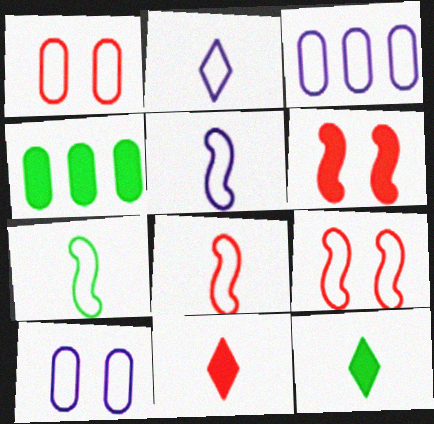[[5, 7, 8]]